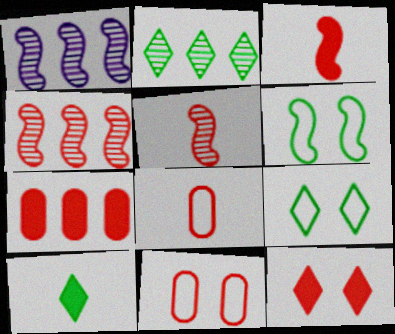[[1, 3, 6], 
[1, 10, 11], 
[2, 9, 10], 
[3, 7, 12], 
[4, 8, 12]]